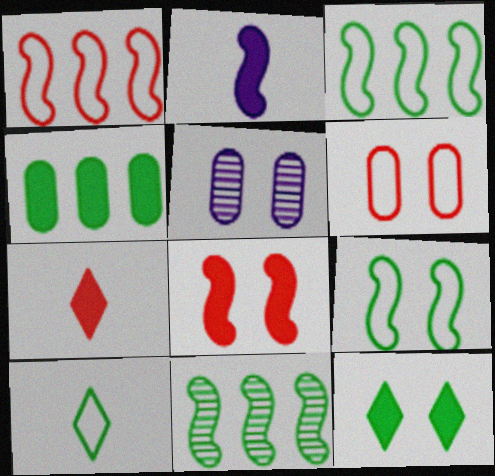[[3, 5, 7]]